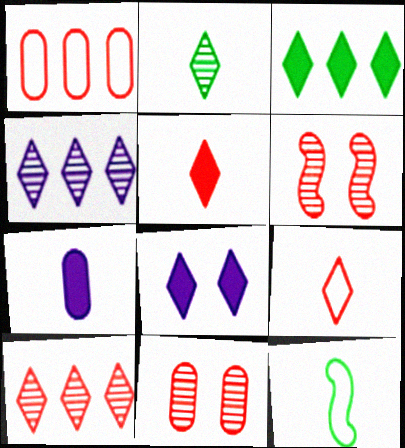[[1, 5, 6], 
[3, 5, 8]]